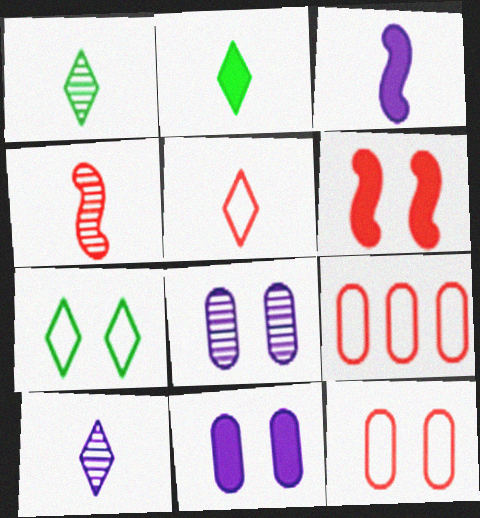[[2, 5, 10], 
[6, 7, 8]]